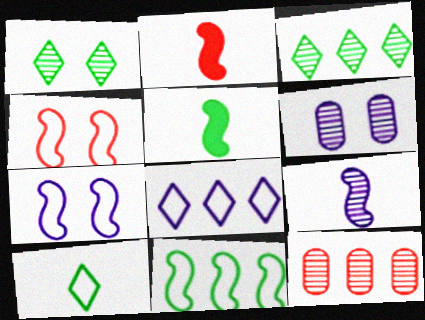[[1, 9, 12]]